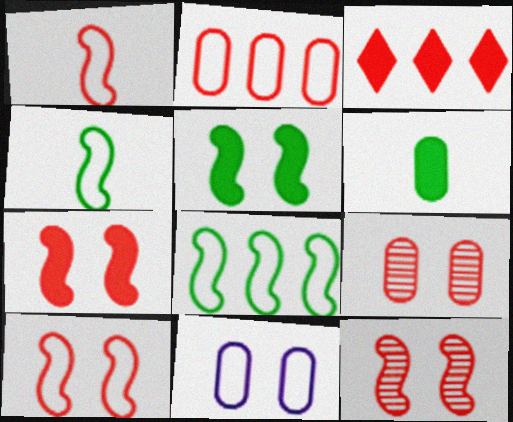[[1, 3, 9], 
[7, 10, 12]]